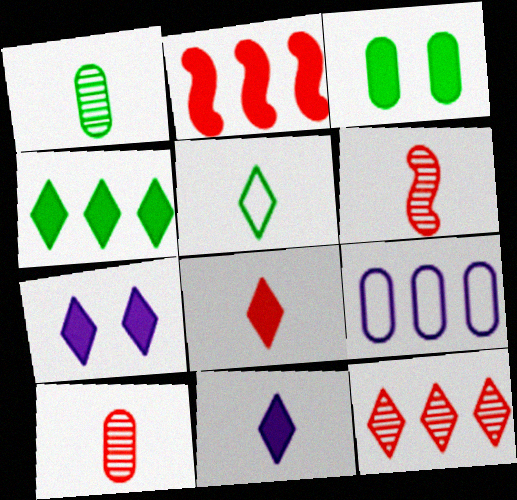[[2, 3, 11], 
[3, 9, 10], 
[4, 7, 8], 
[5, 7, 12]]